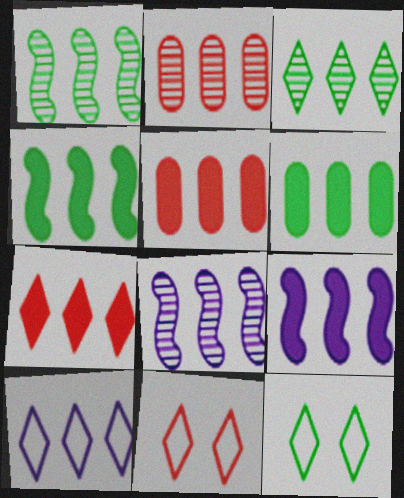[[1, 5, 10], 
[2, 3, 8], 
[2, 4, 10], 
[3, 7, 10], 
[6, 7, 9]]